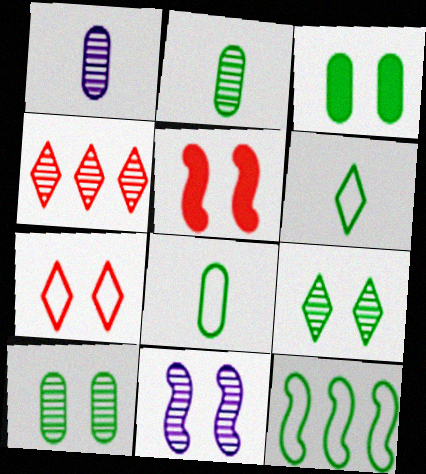[[2, 4, 11], 
[3, 7, 11]]